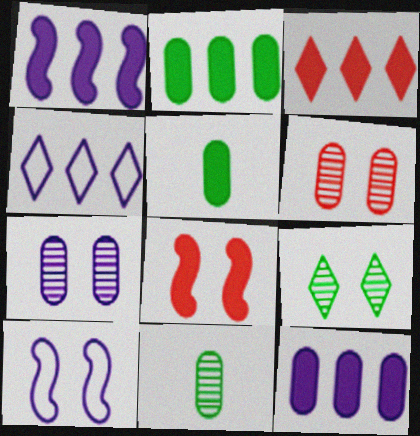[[1, 2, 3], 
[3, 10, 11], 
[4, 8, 11]]